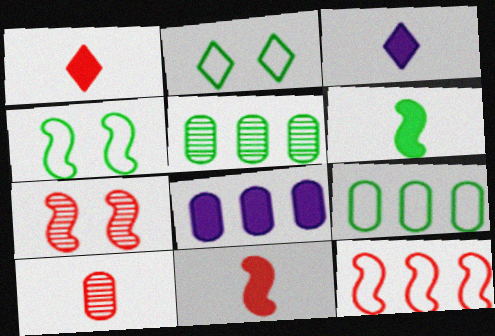[[2, 5, 6], 
[3, 7, 9], 
[7, 11, 12]]